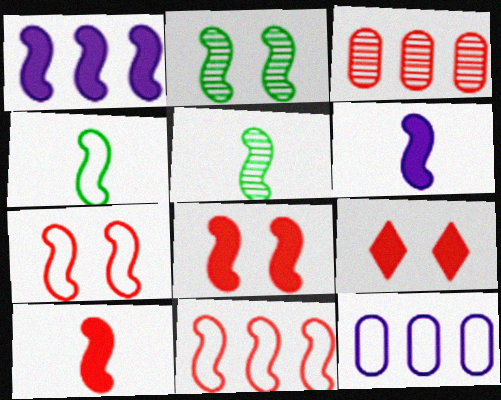[[1, 5, 7], 
[2, 6, 11], 
[5, 9, 12]]